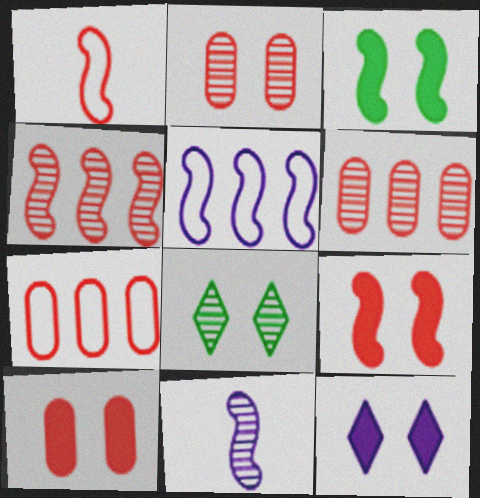[[1, 4, 9], 
[3, 10, 12], 
[6, 8, 11]]